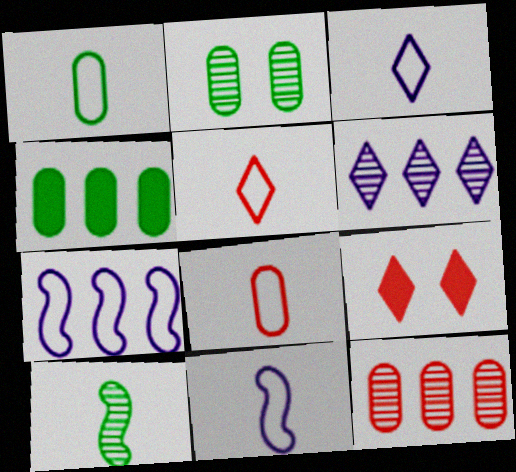[[1, 2, 4], 
[1, 5, 11]]